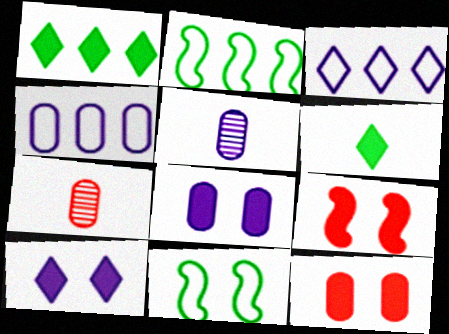[[2, 7, 10], 
[4, 5, 8]]